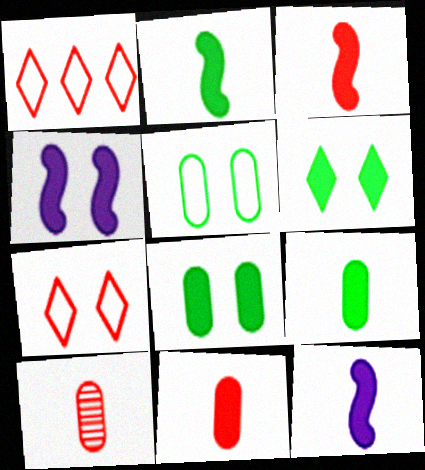[[2, 3, 12]]